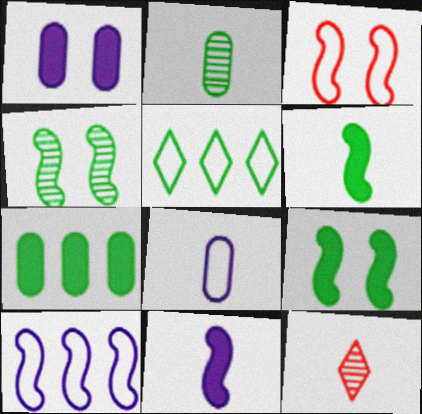[[2, 5, 9], 
[3, 5, 8], 
[6, 8, 12]]